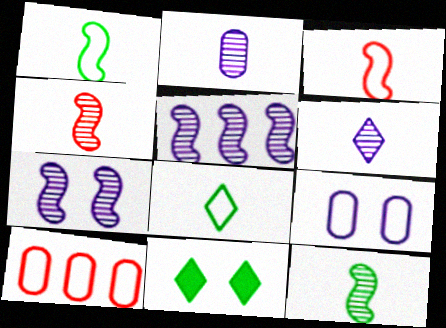[]